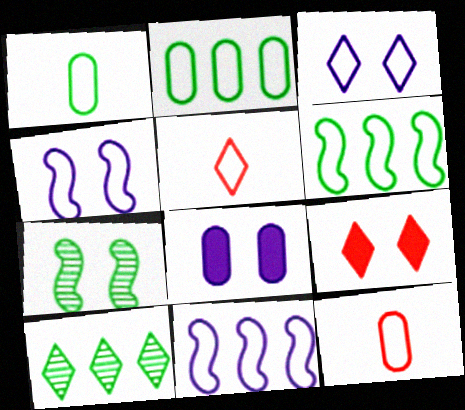[[2, 4, 5], 
[3, 6, 12]]